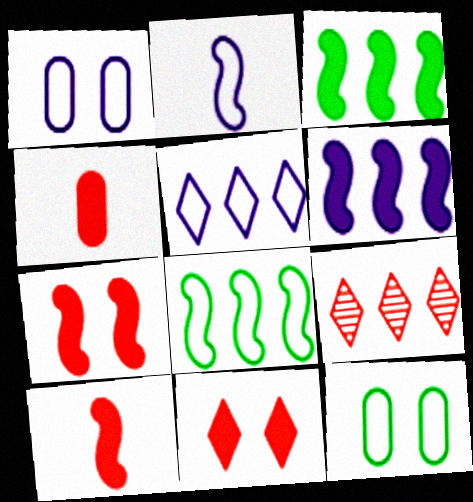[[1, 2, 5]]